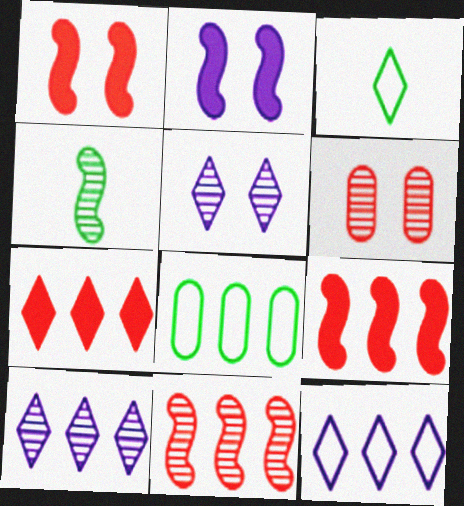[[3, 5, 7], 
[4, 6, 10], 
[8, 9, 10]]